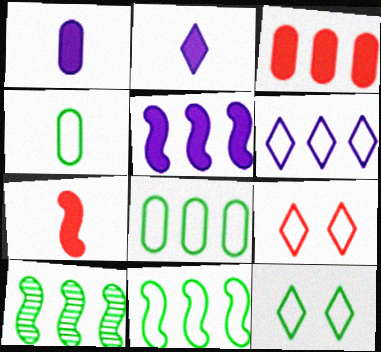[[1, 9, 10], 
[3, 6, 10], 
[4, 11, 12]]